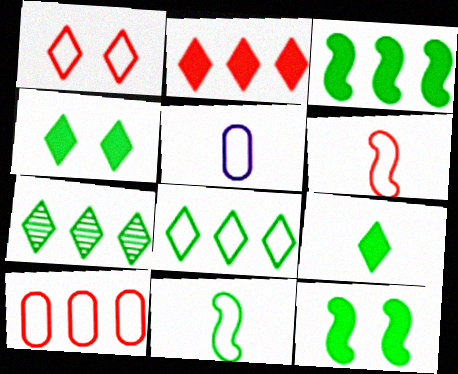[[1, 6, 10]]